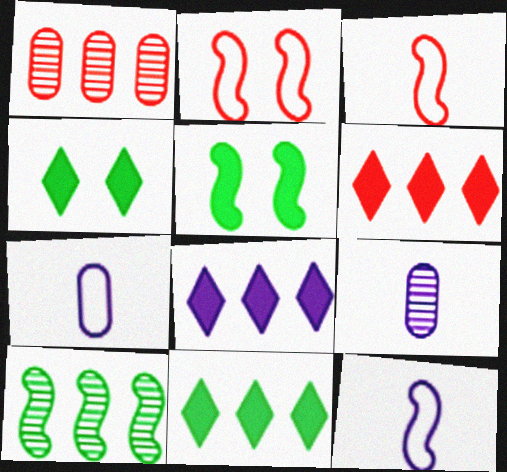[[1, 4, 12], 
[2, 9, 11], 
[6, 8, 11]]